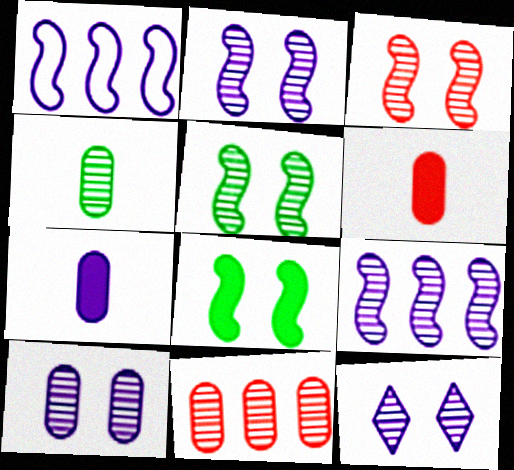[[1, 7, 12], 
[2, 3, 5], 
[2, 10, 12], 
[4, 10, 11]]